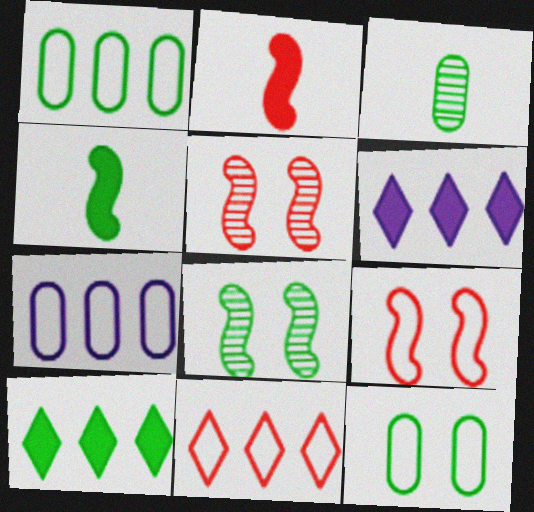[[3, 6, 9]]